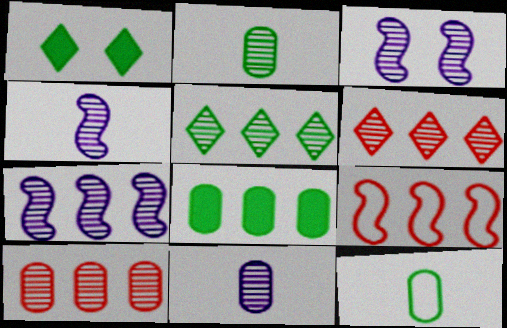[[1, 9, 11], 
[2, 3, 6], 
[3, 4, 7], 
[5, 7, 10]]